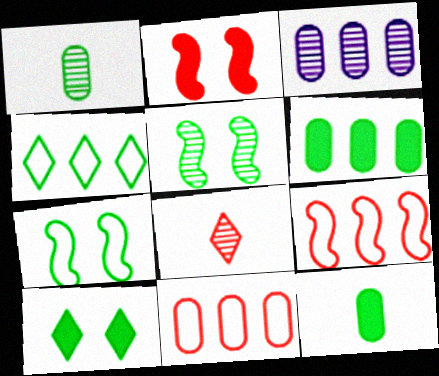[[2, 8, 11], 
[3, 5, 8], 
[3, 6, 11], 
[4, 5, 12]]